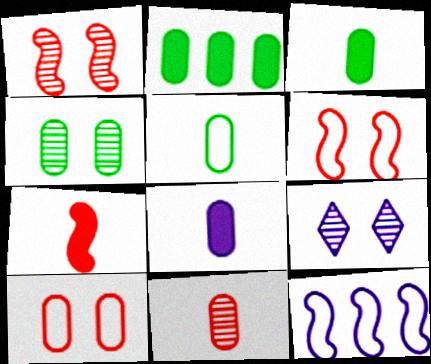[[1, 4, 9], 
[2, 4, 5], 
[5, 8, 11], 
[8, 9, 12]]